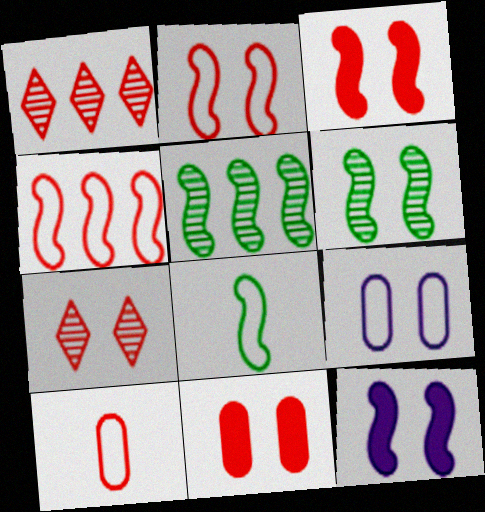[[1, 3, 10], 
[2, 6, 12], 
[2, 7, 11]]